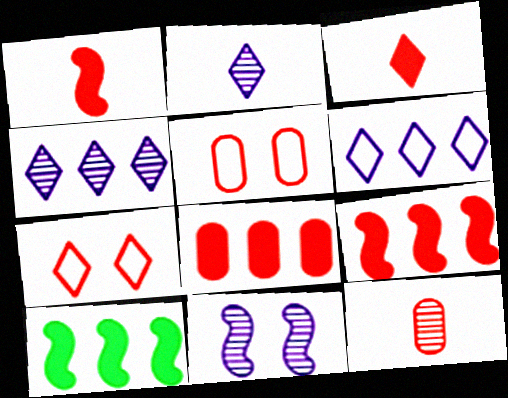[[2, 5, 10], 
[5, 8, 12], 
[7, 9, 12]]